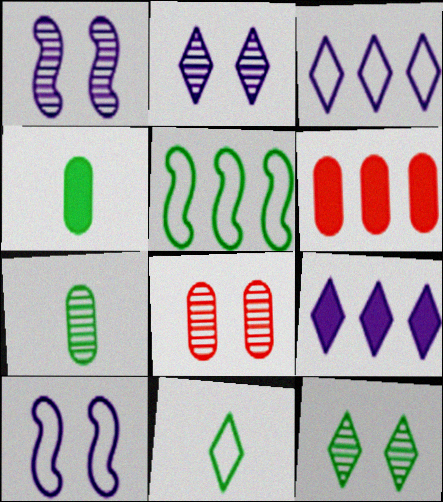[[1, 6, 11], 
[1, 8, 12], 
[4, 5, 12]]